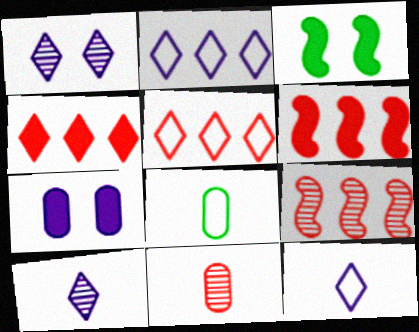[[1, 6, 8], 
[2, 3, 11]]